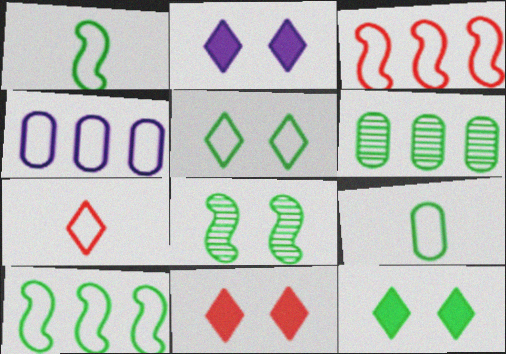[[1, 6, 12], 
[2, 11, 12], 
[5, 9, 10]]